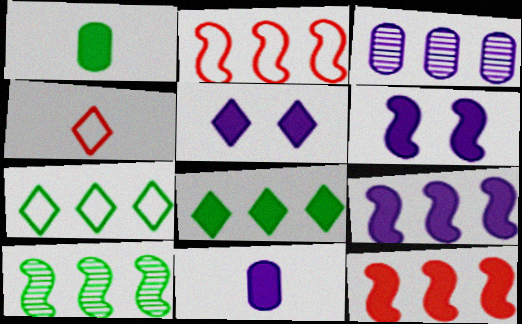[[1, 5, 12], 
[2, 3, 8], 
[2, 9, 10], 
[3, 7, 12], 
[5, 9, 11]]